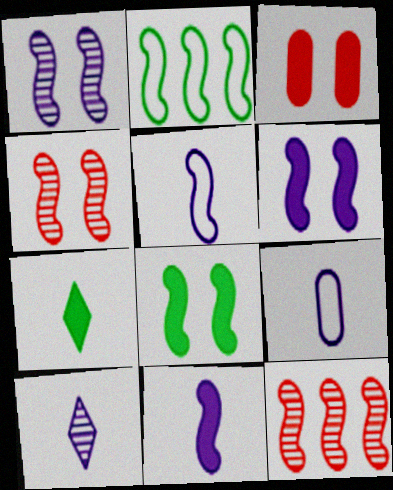[[2, 3, 10], 
[2, 4, 11], 
[5, 8, 12], 
[9, 10, 11]]